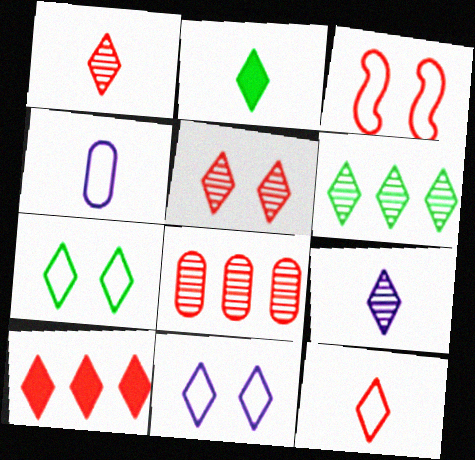[[2, 6, 7], 
[2, 9, 12], 
[5, 6, 9], 
[5, 10, 12], 
[7, 9, 10]]